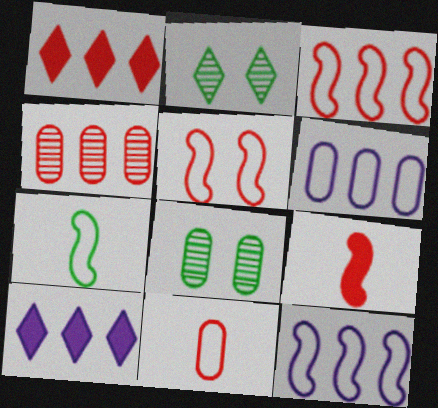[[1, 3, 4], 
[2, 6, 9], 
[5, 7, 12]]